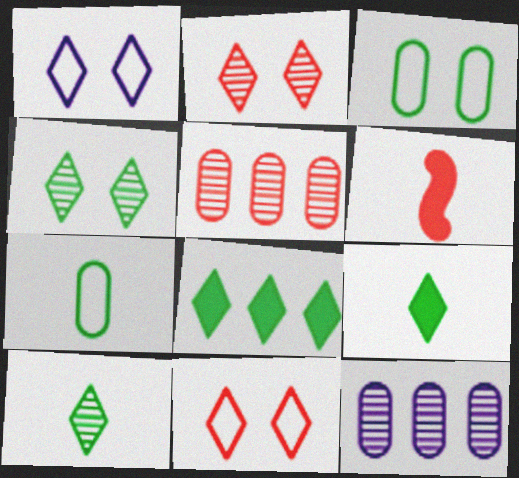[[5, 6, 11]]